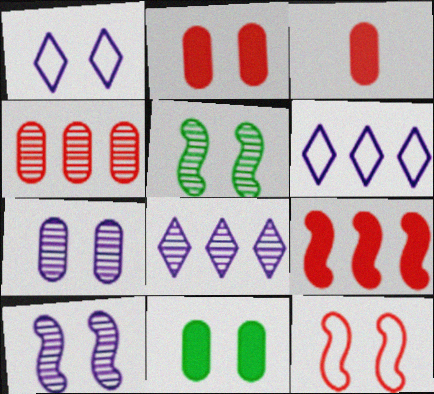[[1, 2, 5], 
[3, 5, 6]]